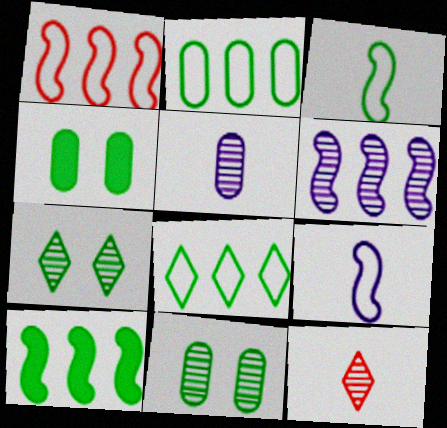[[1, 6, 10], 
[6, 11, 12]]